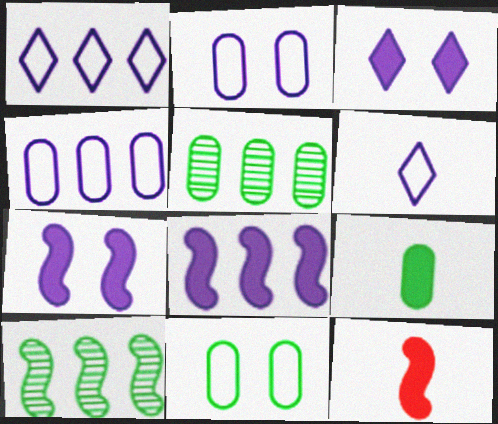[[5, 9, 11]]